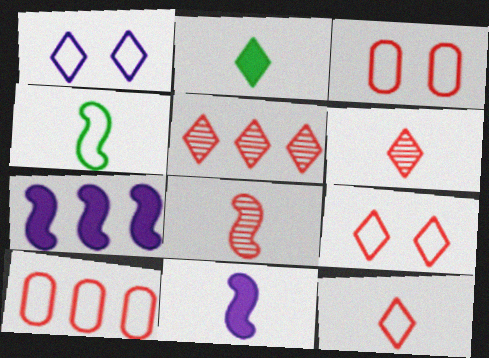[[1, 2, 5], 
[1, 4, 10], 
[4, 8, 11]]